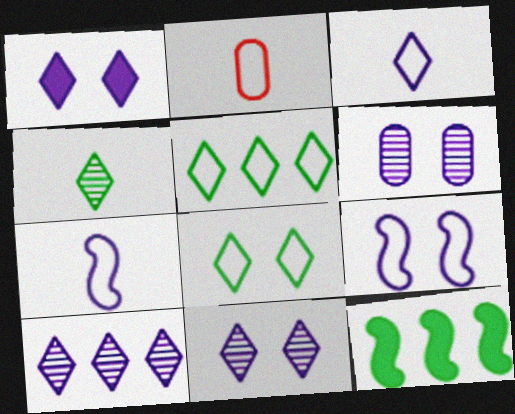[[1, 3, 10], 
[1, 6, 9], 
[2, 5, 9], 
[2, 11, 12]]